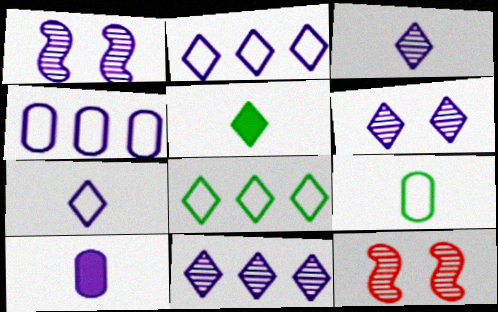[[1, 2, 10], 
[3, 6, 11], 
[4, 5, 12], 
[8, 10, 12]]